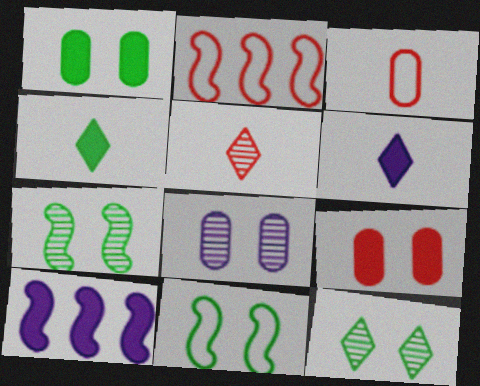[[1, 11, 12], 
[2, 4, 8], 
[2, 5, 9], 
[3, 10, 12], 
[4, 9, 10]]